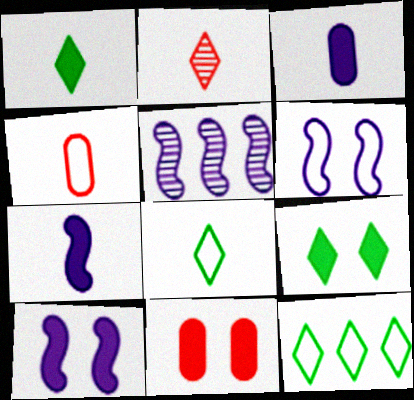[[4, 5, 9], 
[4, 6, 12], 
[5, 6, 7], 
[5, 8, 11], 
[9, 10, 11]]